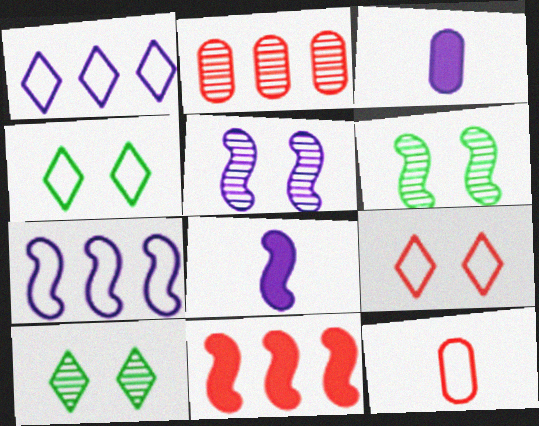[[1, 3, 5], 
[2, 4, 8], 
[4, 7, 12], 
[5, 7, 8]]